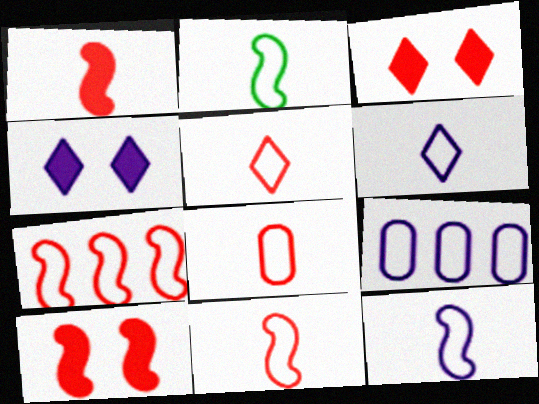[[2, 6, 8], 
[2, 11, 12], 
[5, 8, 11]]